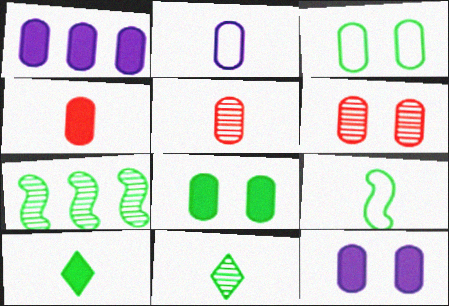[[1, 3, 5], 
[1, 4, 8], 
[3, 6, 12], 
[3, 7, 10]]